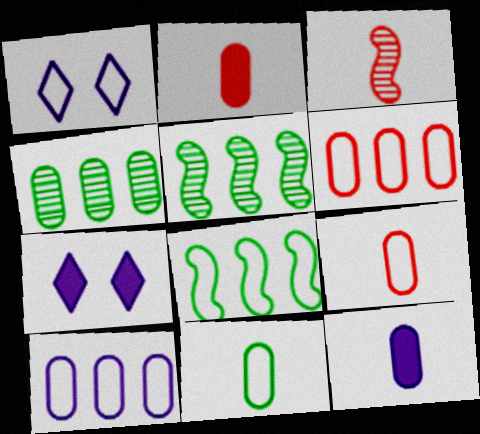[[1, 2, 5], 
[1, 8, 9], 
[5, 7, 9]]